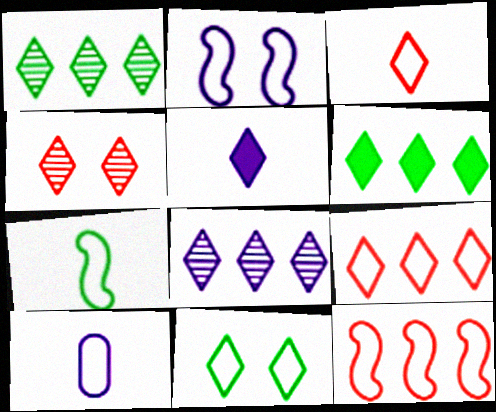[[2, 7, 12], 
[3, 7, 10], 
[6, 8, 9], 
[10, 11, 12]]